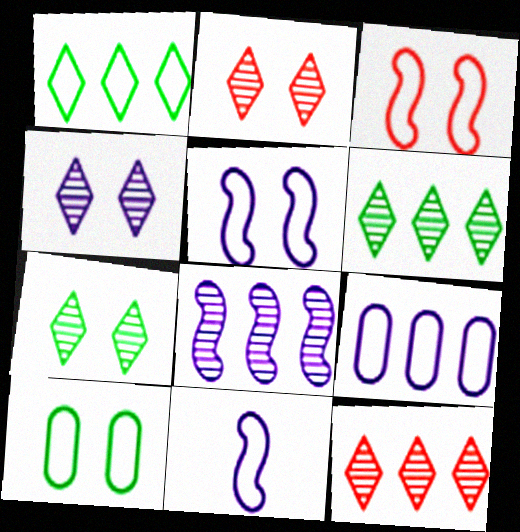[[2, 4, 7]]